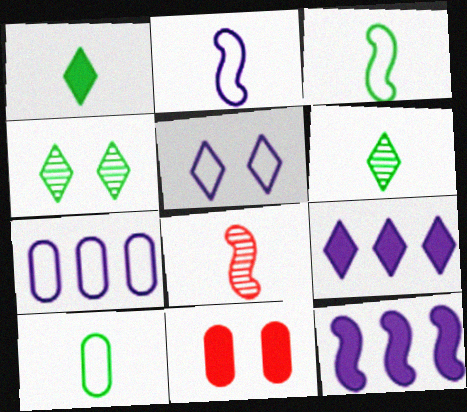[[1, 11, 12], 
[2, 5, 7]]